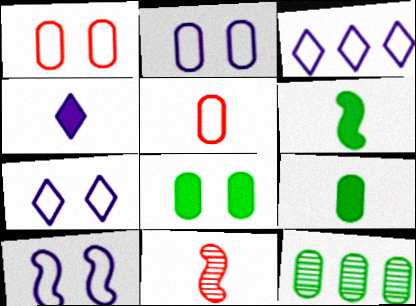[[2, 7, 10], 
[3, 8, 11]]